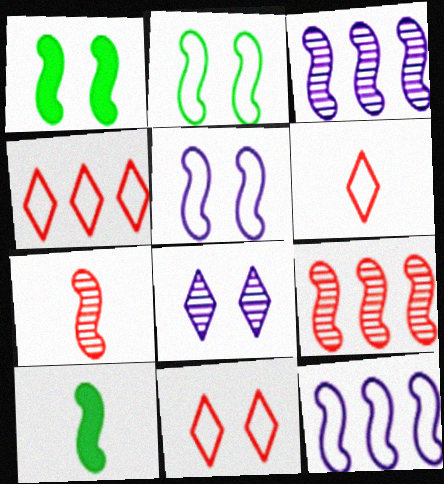[[1, 7, 12], 
[4, 6, 11], 
[5, 9, 10]]